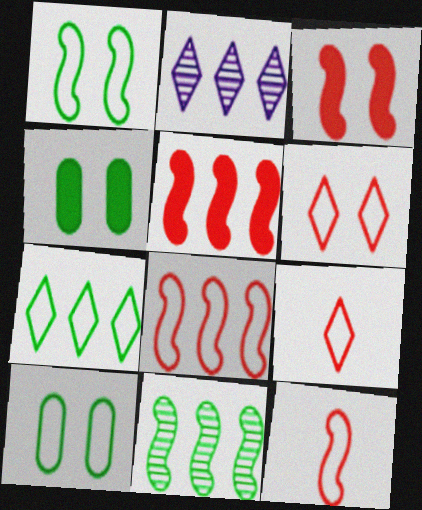[[2, 4, 12]]